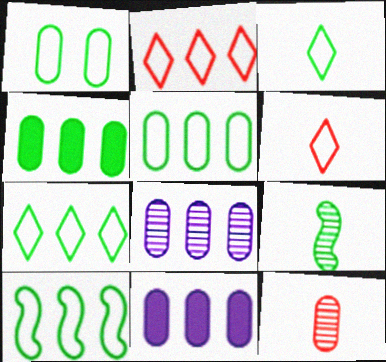[[1, 3, 10], 
[1, 11, 12], 
[5, 7, 10]]